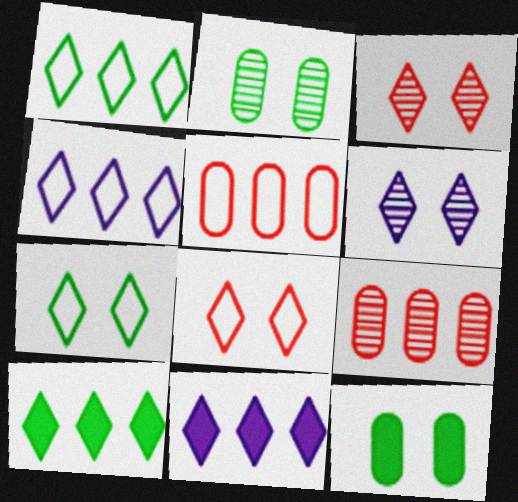[]